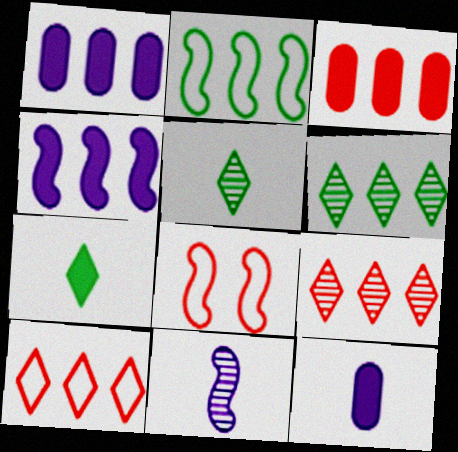[[1, 2, 9], 
[1, 5, 8], 
[6, 8, 12]]